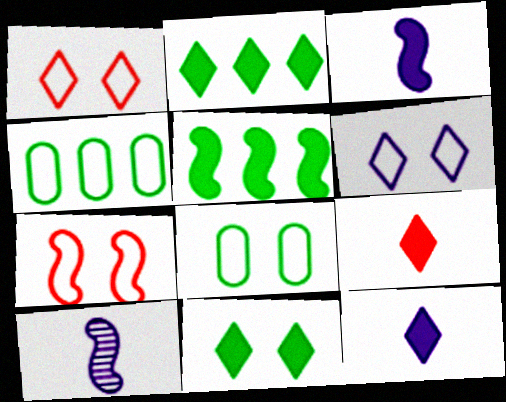[[5, 7, 10], 
[6, 7, 8]]